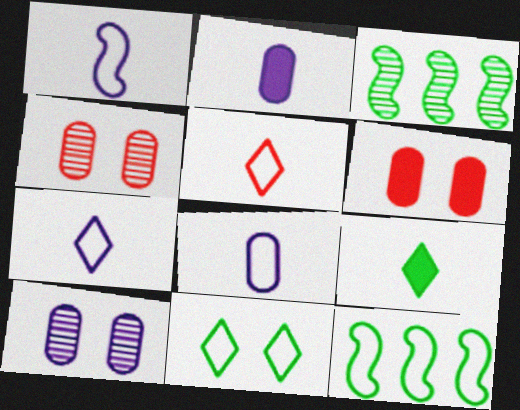[[1, 7, 8], 
[3, 6, 7]]